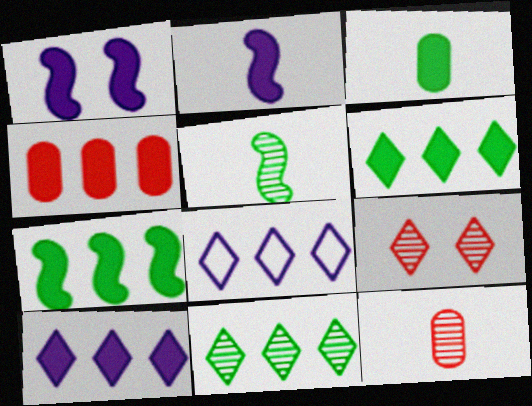[[4, 7, 10]]